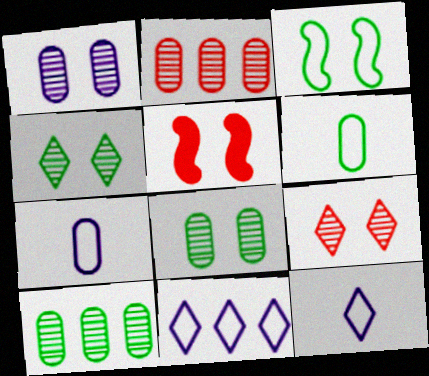[[5, 10, 12]]